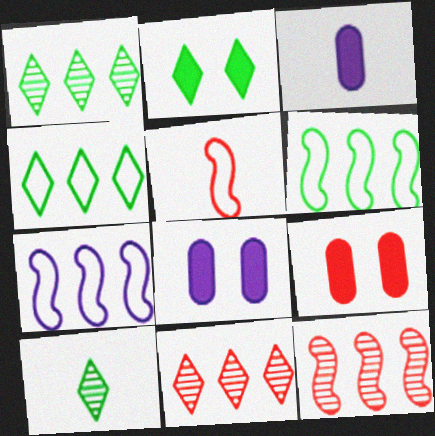[[1, 5, 8], 
[2, 4, 10], 
[3, 5, 10], 
[5, 9, 11], 
[7, 9, 10]]